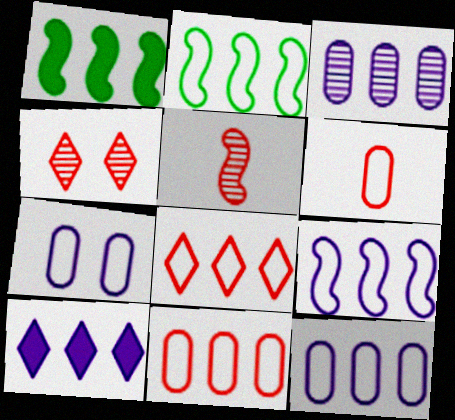[[1, 3, 8], 
[2, 8, 12], 
[3, 9, 10]]